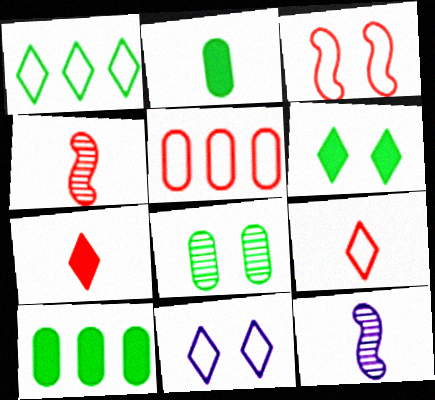[[1, 9, 11], 
[2, 9, 12], 
[3, 5, 9], 
[4, 10, 11], 
[5, 6, 12]]